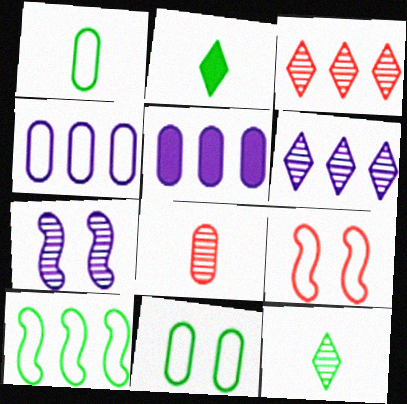[[3, 5, 10], 
[5, 8, 11], 
[5, 9, 12]]